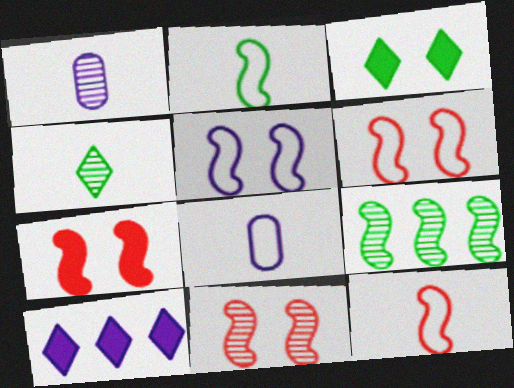[[1, 5, 10], 
[6, 7, 11]]